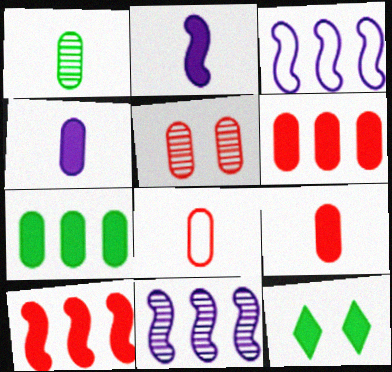[[1, 4, 8], 
[2, 6, 12], 
[4, 10, 12], 
[5, 6, 8], 
[8, 11, 12]]